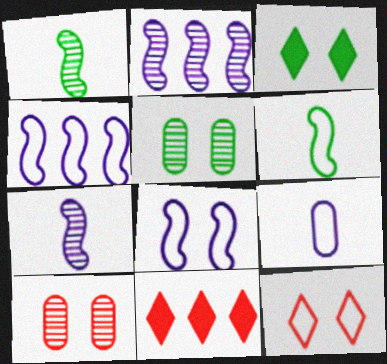[[3, 8, 10]]